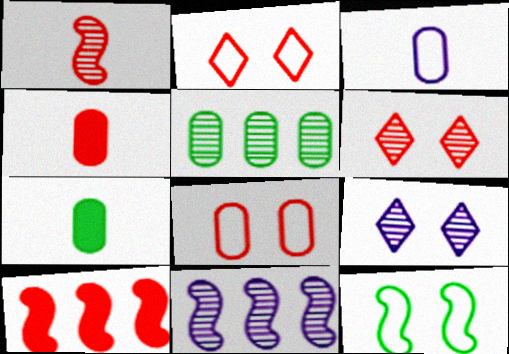[[1, 5, 9], 
[2, 7, 11]]